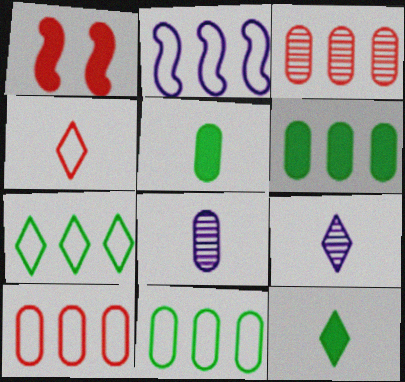[[1, 3, 4], 
[1, 7, 8], 
[1, 9, 11], 
[2, 7, 10], 
[4, 9, 12]]